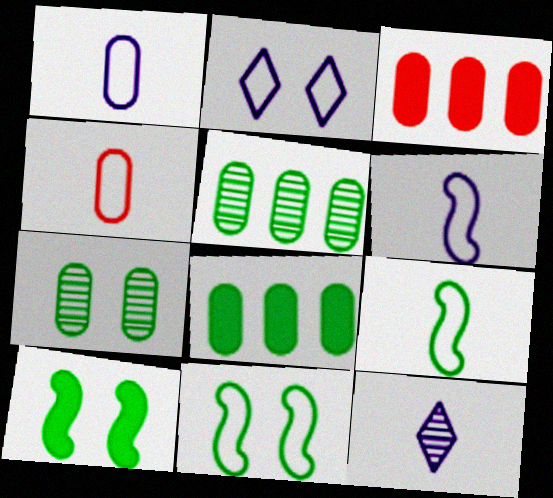[[1, 3, 7], 
[3, 11, 12]]